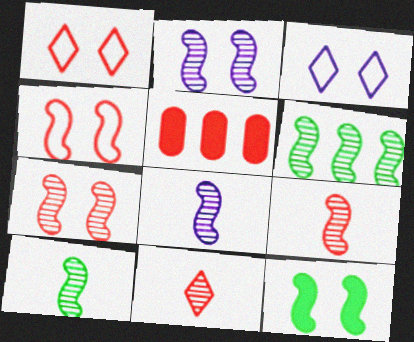[[1, 5, 9], 
[2, 4, 12], 
[2, 6, 9], 
[3, 5, 10], 
[4, 5, 11], 
[6, 7, 8], 
[8, 9, 10]]